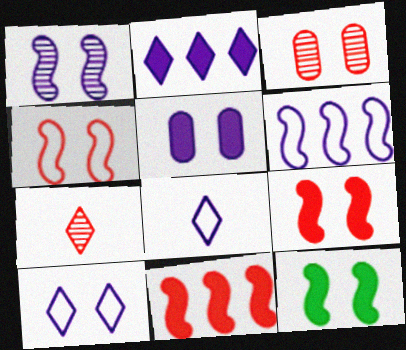[[1, 4, 12], 
[1, 5, 10], 
[3, 10, 12]]